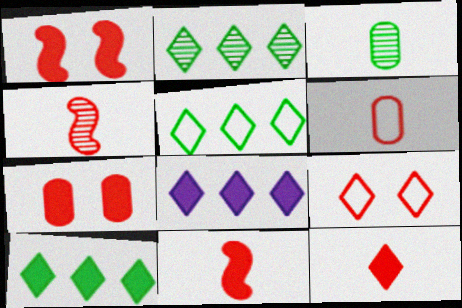[[2, 5, 10], 
[4, 6, 12]]